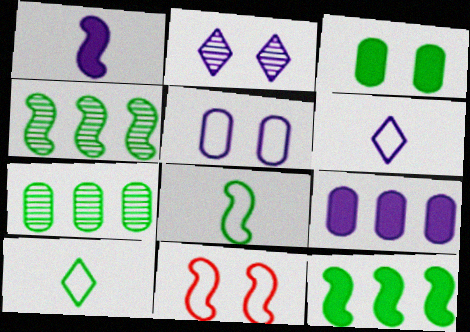[[1, 4, 11], 
[2, 3, 11], 
[3, 4, 10]]